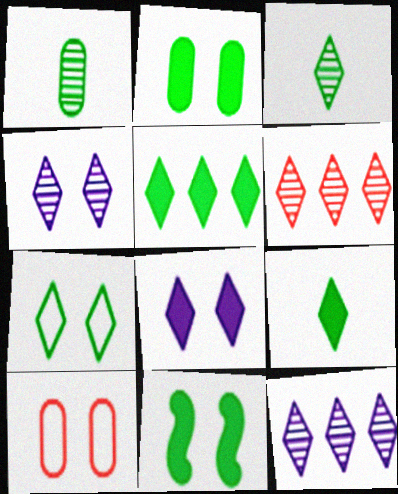[[3, 4, 6], 
[3, 5, 7], 
[4, 10, 11]]